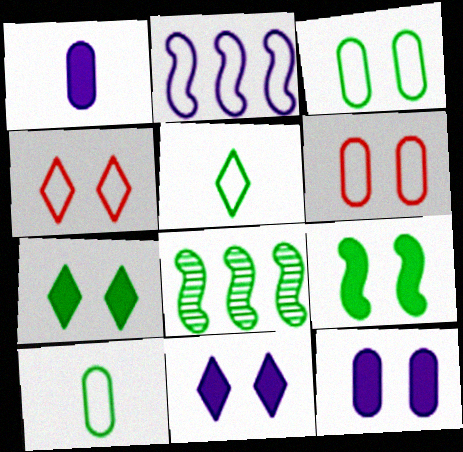[[1, 4, 8], 
[2, 4, 10], 
[2, 5, 6], 
[7, 8, 10]]